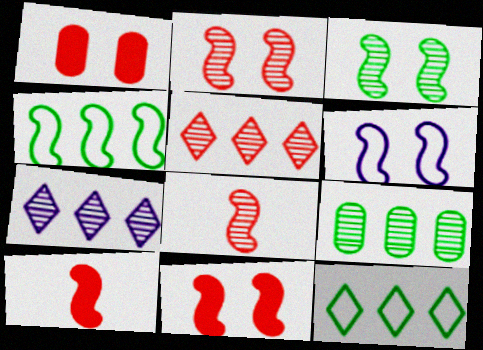[[3, 6, 11]]